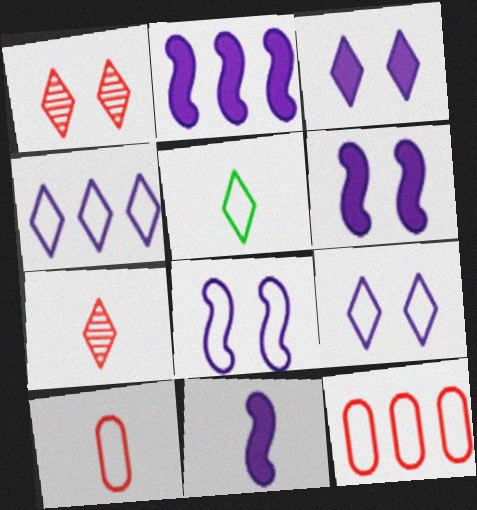[[2, 6, 11], 
[5, 8, 12]]